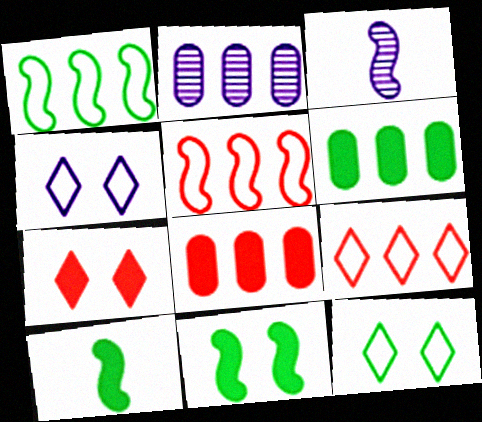[[3, 5, 11], 
[3, 8, 12]]